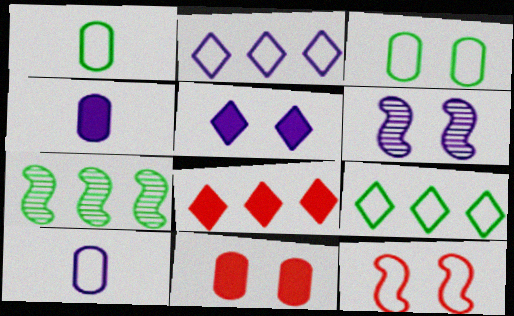[[1, 2, 12], 
[1, 6, 8], 
[2, 4, 6], 
[9, 10, 12]]